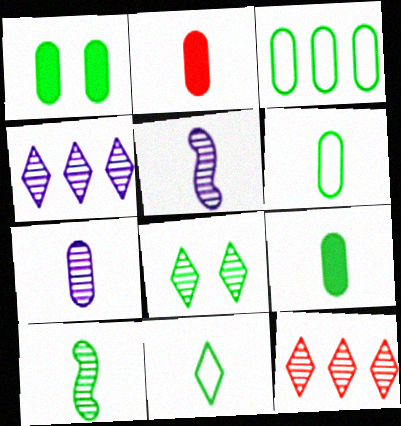[[2, 5, 11], 
[2, 6, 7], 
[9, 10, 11]]